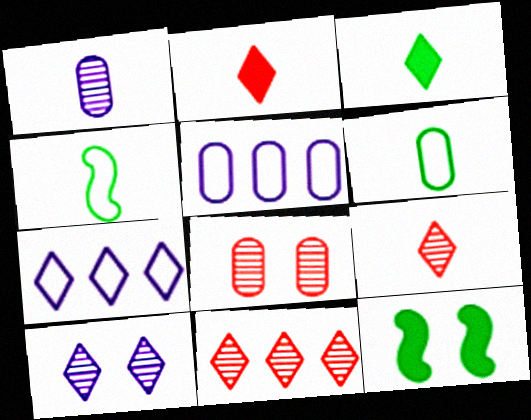[[1, 2, 4], 
[5, 9, 12]]